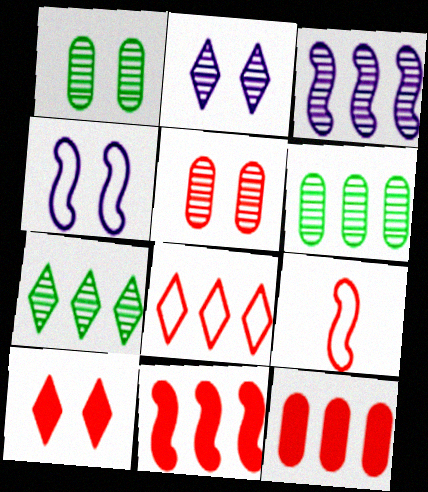[[1, 4, 10]]